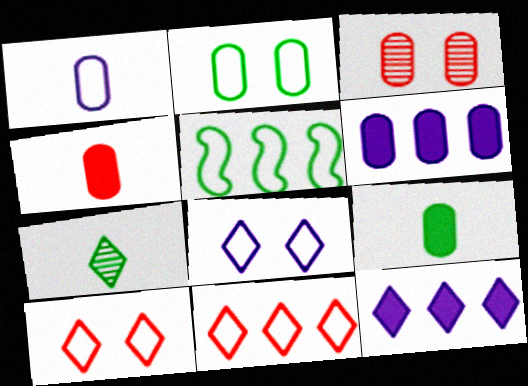[[1, 5, 10], 
[7, 10, 12]]